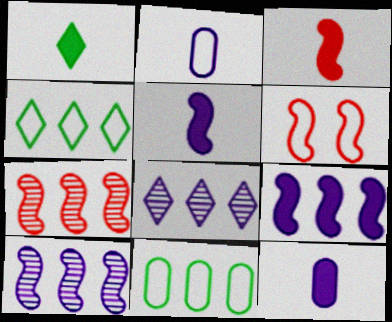[[1, 3, 12], 
[2, 4, 6], 
[3, 6, 7]]